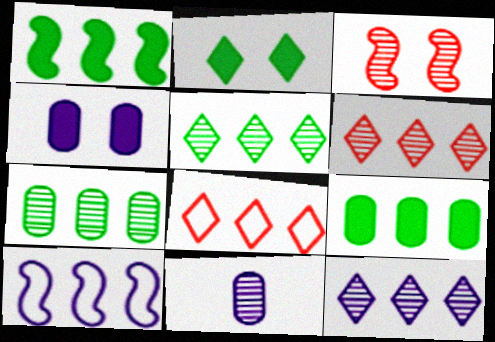[[3, 5, 11], 
[5, 6, 12], 
[6, 9, 10]]